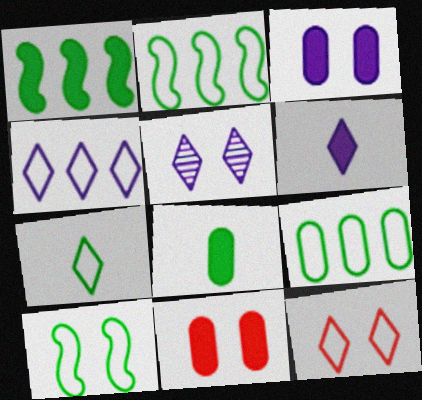[[1, 6, 11], 
[4, 5, 6], 
[4, 7, 12], 
[5, 10, 11], 
[7, 9, 10]]